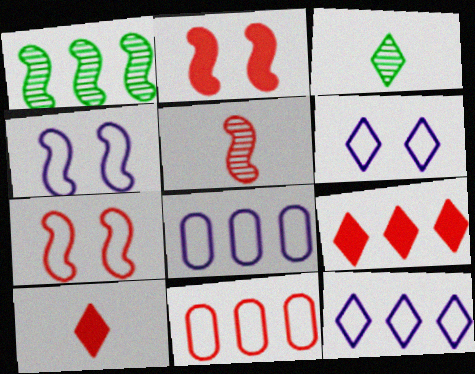[[1, 8, 9], 
[2, 3, 8], 
[3, 6, 9]]